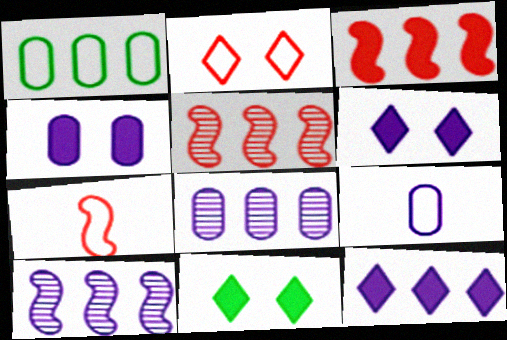[[1, 5, 12], 
[4, 8, 9], 
[5, 9, 11], 
[6, 9, 10], 
[7, 8, 11]]